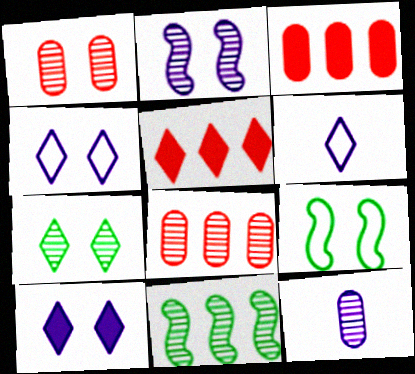[[1, 2, 7], 
[1, 9, 10], 
[5, 6, 7], 
[5, 9, 12]]